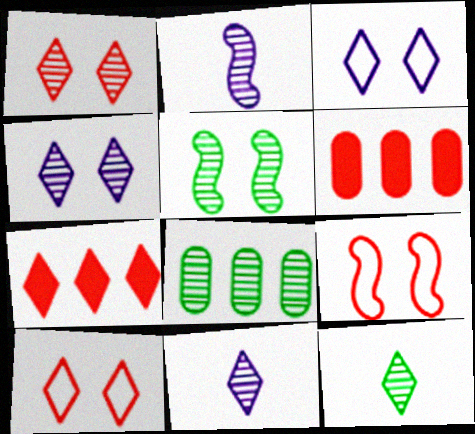[[1, 2, 8], 
[3, 7, 12], 
[5, 8, 12]]